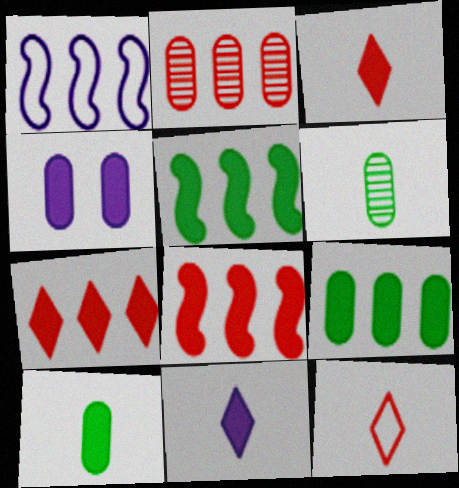[[3, 4, 5]]